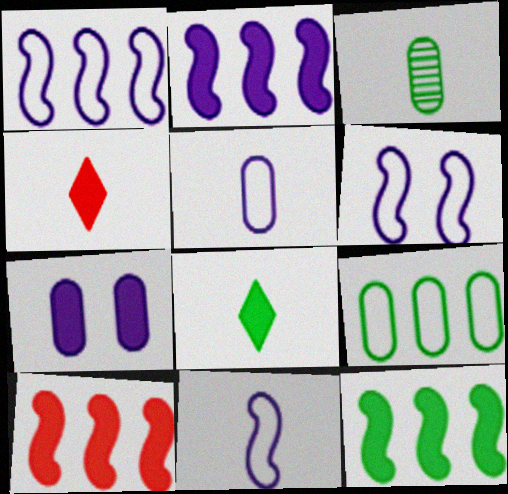[[1, 6, 11], 
[2, 10, 12], 
[3, 4, 11], 
[4, 7, 12], 
[7, 8, 10]]